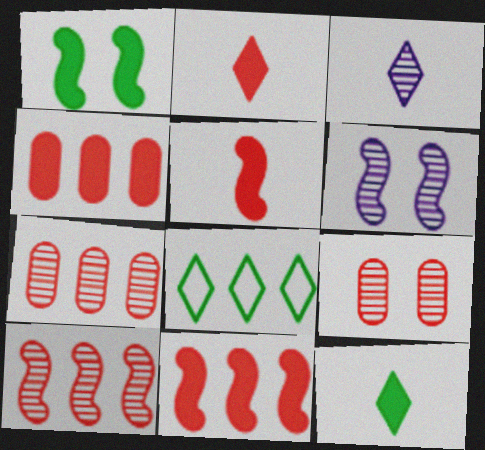[]